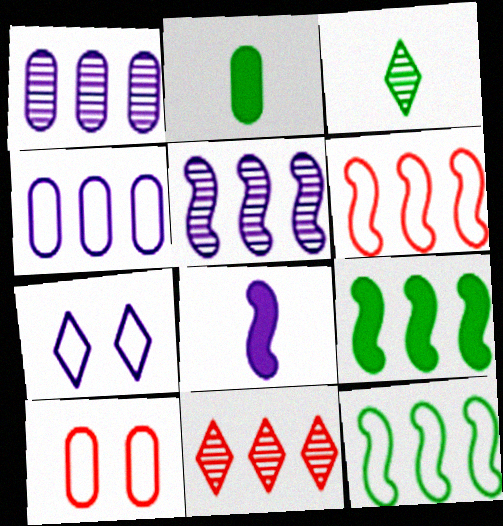[[1, 2, 10], 
[1, 7, 8], 
[4, 9, 11], 
[5, 6, 9]]